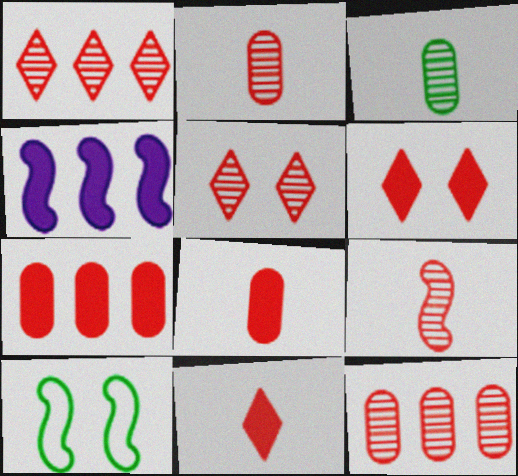[[4, 9, 10], 
[5, 9, 12]]